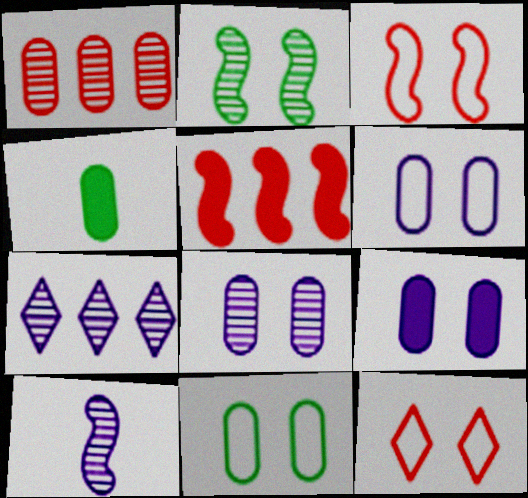[[1, 4, 6], 
[2, 9, 12], 
[3, 4, 7], 
[6, 8, 9], 
[7, 8, 10]]